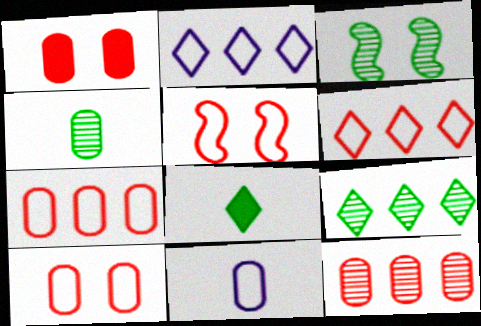[[3, 4, 9]]